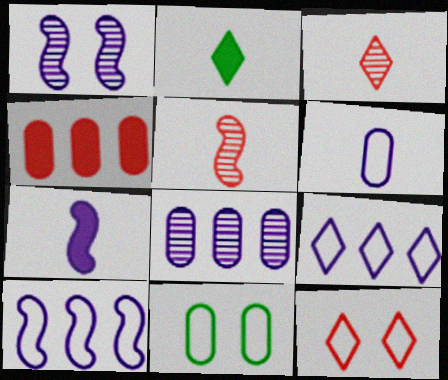[[1, 7, 10], 
[2, 5, 6], 
[4, 5, 12]]